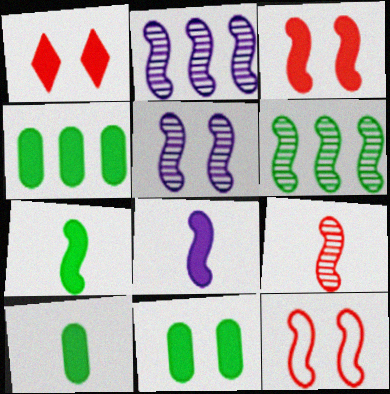[[1, 4, 8], 
[2, 7, 12], 
[4, 10, 11], 
[5, 6, 9], 
[6, 8, 12]]